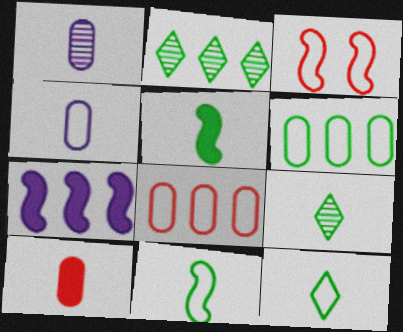[[2, 7, 8]]